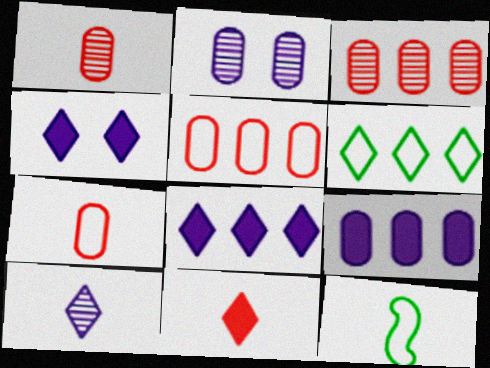[[3, 4, 12]]